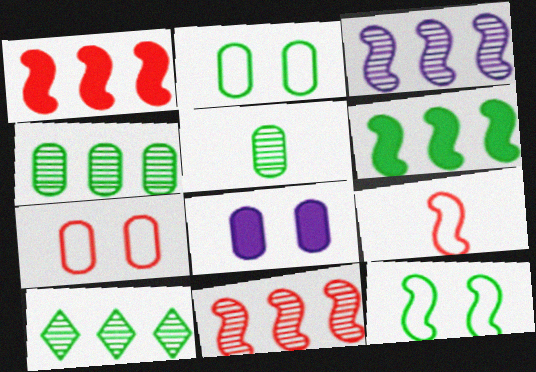[[8, 9, 10]]